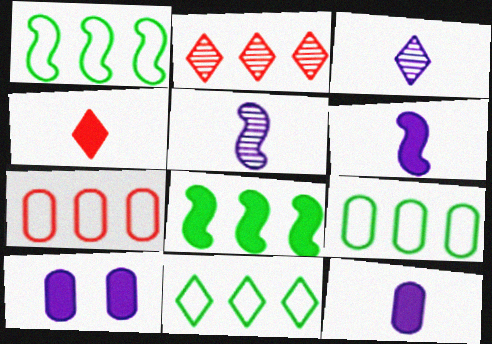[[1, 9, 11], 
[4, 8, 10]]